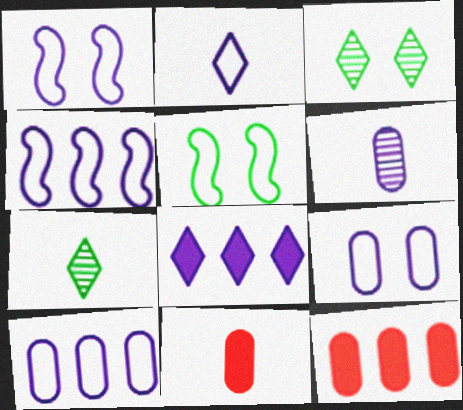[[1, 2, 10], 
[1, 6, 8], 
[1, 7, 12], 
[2, 4, 9], 
[3, 4, 11]]